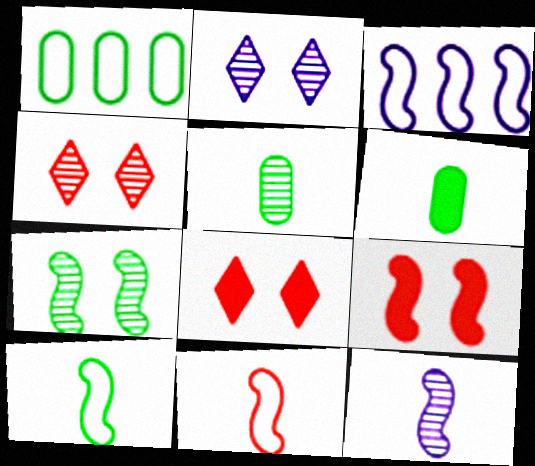[[1, 8, 12], 
[3, 4, 6], 
[3, 5, 8]]